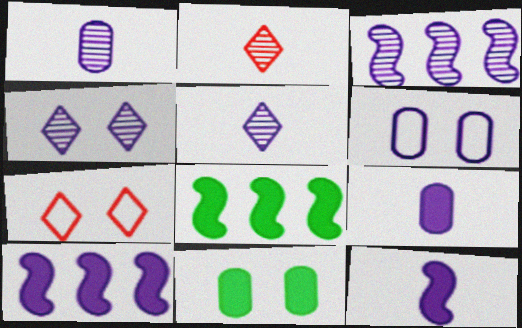[[1, 3, 4], 
[1, 7, 8], 
[2, 6, 8], 
[5, 6, 10]]